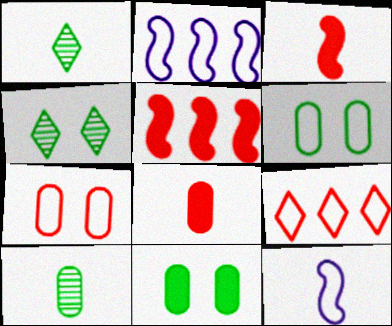[[1, 8, 12], 
[2, 4, 8], 
[6, 9, 12]]